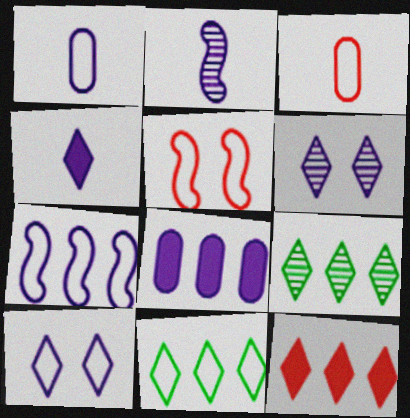[[1, 2, 4], 
[1, 5, 11], 
[1, 7, 10], 
[2, 8, 10]]